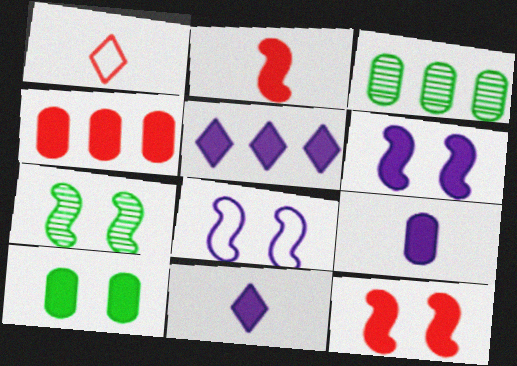[[1, 3, 6], 
[2, 5, 10], 
[4, 9, 10], 
[5, 6, 9], 
[7, 8, 12]]